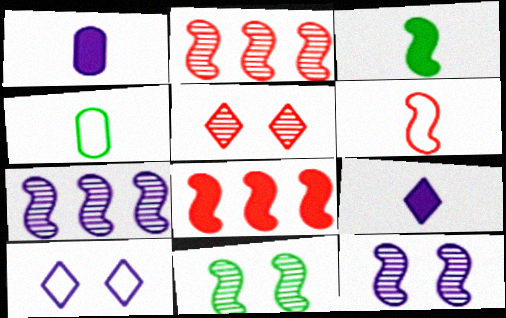[[1, 7, 10]]